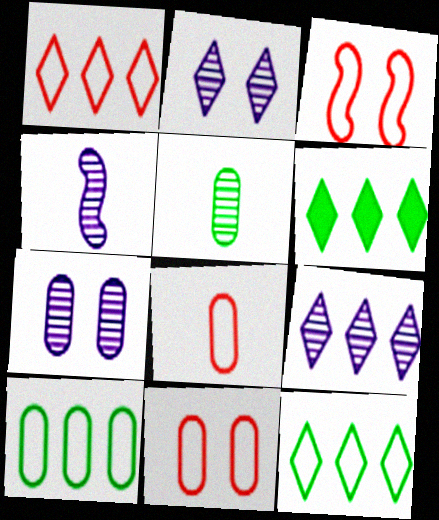[[1, 3, 8], 
[1, 6, 9], 
[4, 6, 11], 
[4, 7, 9]]